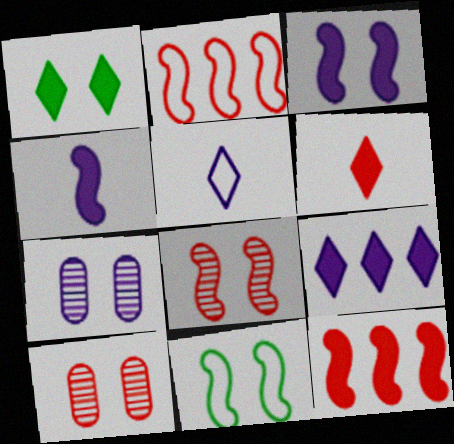[[1, 6, 9], 
[2, 6, 10], 
[3, 8, 11]]